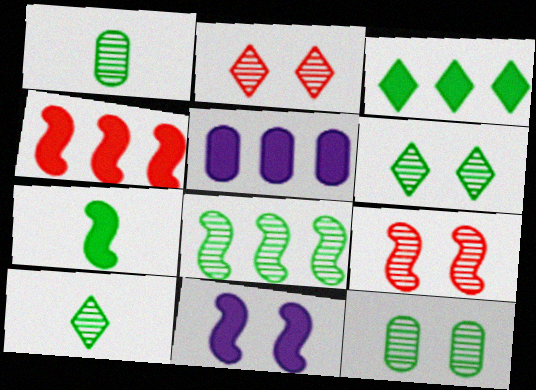[[1, 6, 8], 
[3, 4, 5], 
[4, 7, 11], 
[8, 10, 12]]